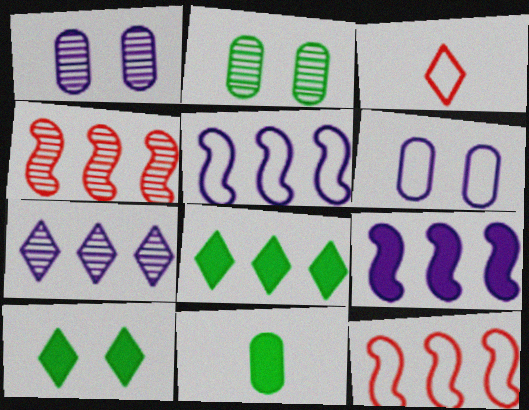[[2, 3, 9], 
[3, 7, 10]]